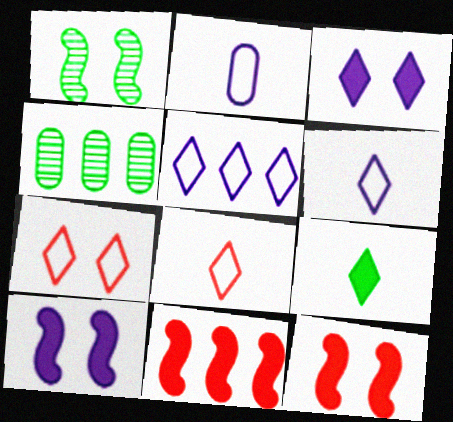[[4, 5, 11], 
[4, 6, 12], 
[4, 8, 10]]